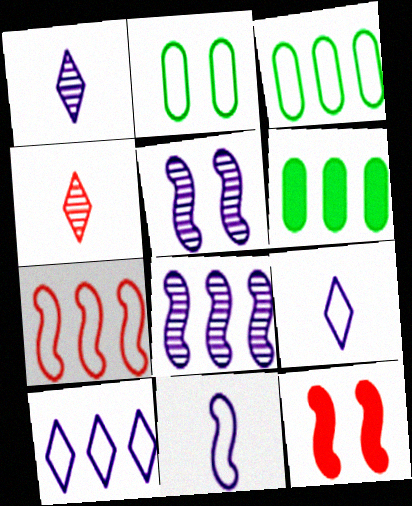[[1, 3, 12], 
[2, 7, 9], 
[3, 7, 10]]